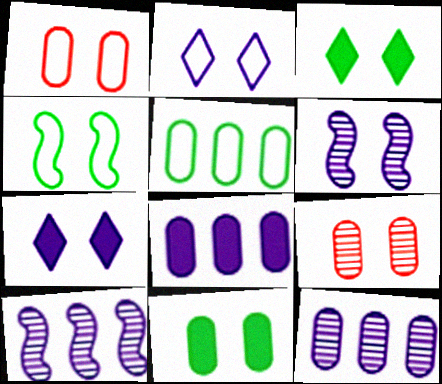[[1, 2, 4], 
[1, 3, 6], 
[4, 7, 9]]